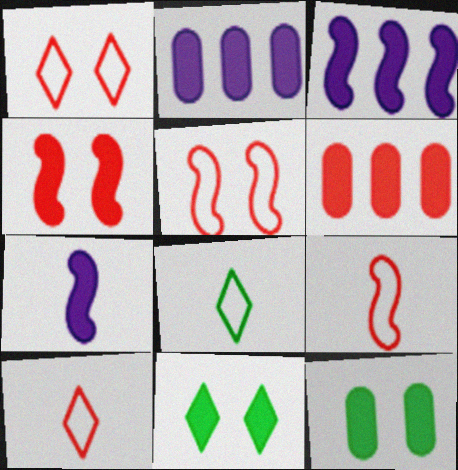[[6, 7, 11]]